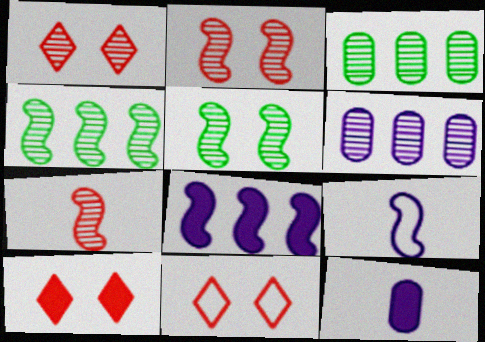[[1, 10, 11], 
[3, 9, 10], 
[4, 11, 12]]